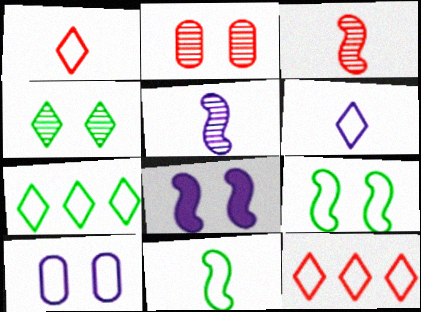[[10, 11, 12]]